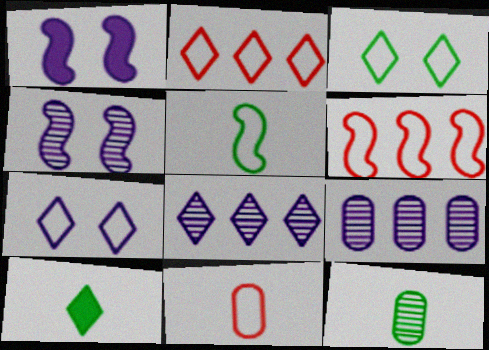[[1, 2, 12], 
[5, 10, 12]]